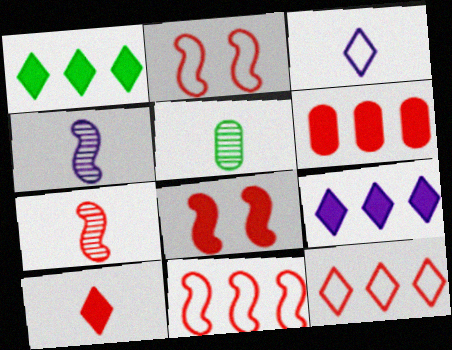[[2, 5, 9], 
[6, 8, 10], 
[7, 8, 11]]